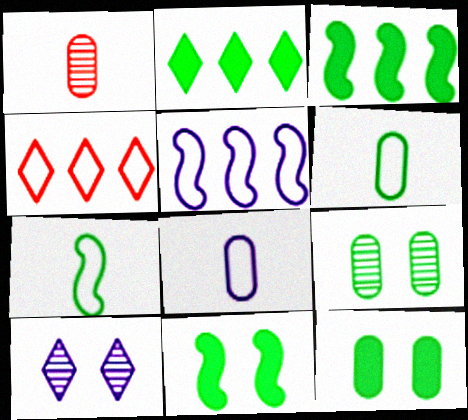[[2, 7, 9]]